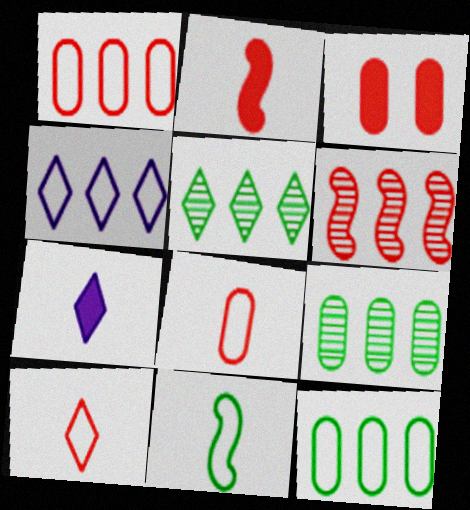[[3, 6, 10]]